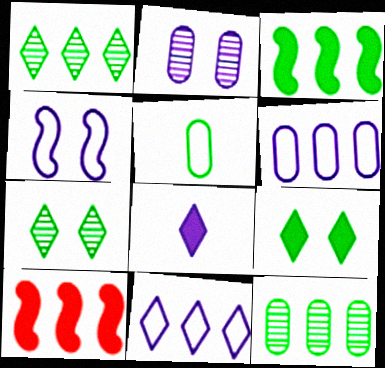[[1, 6, 10], 
[3, 5, 7], 
[10, 11, 12]]